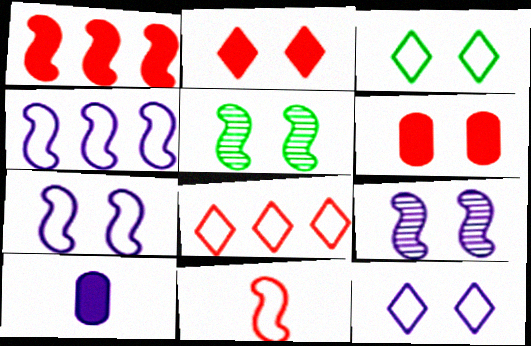[[3, 6, 9], 
[5, 6, 12], 
[5, 8, 10]]